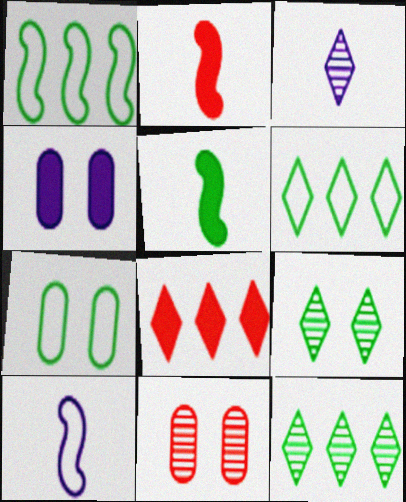[[4, 5, 8], 
[4, 7, 11], 
[5, 7, 12]]